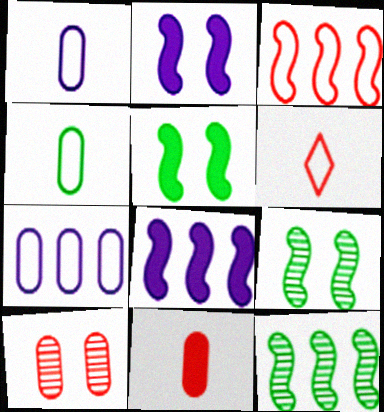[[3, 8, 12]]